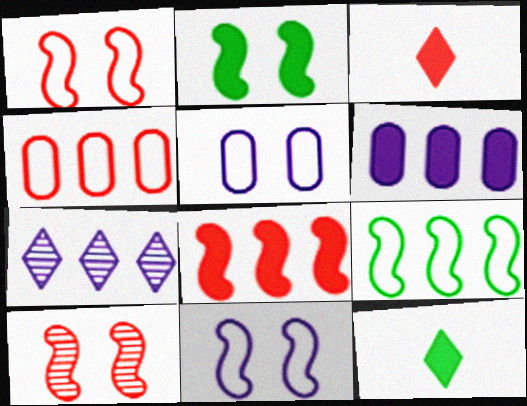[[2, 3, 6], 
[2, 10, 11], 
[3, 4, 10]]